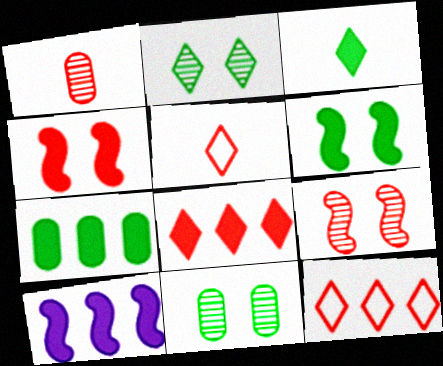[[1, 4, 12], 
[3, 6, 7], 
[5, 10, 11], 
[7, 8, 10]]